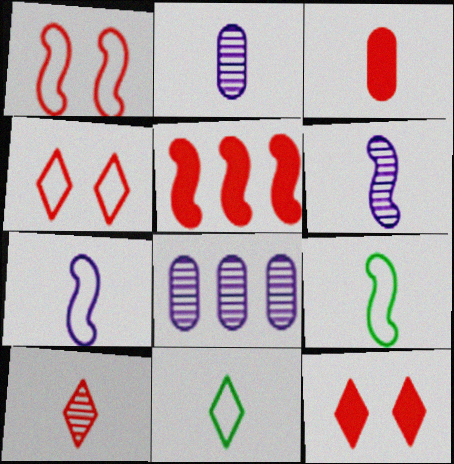[[3, 5, 12], 
[3, 6, 11], 
[8, 9, 12]]